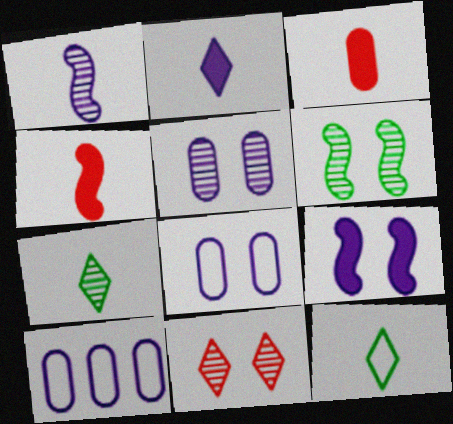[[1, 3, 12], 
[5, 6, 11]]